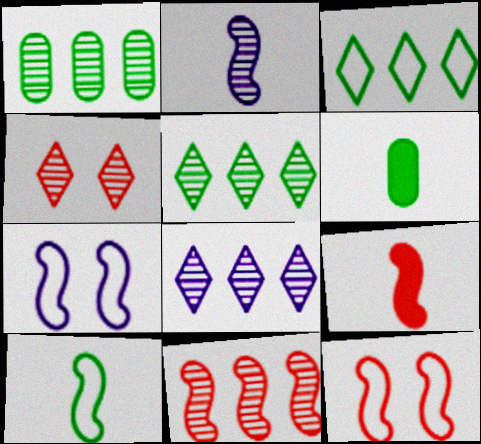[[1, 2, 4], 
[1, 8, 11], 
[2, 9, 10], 
[6, 8, 12], 
[9, 11, 12]]